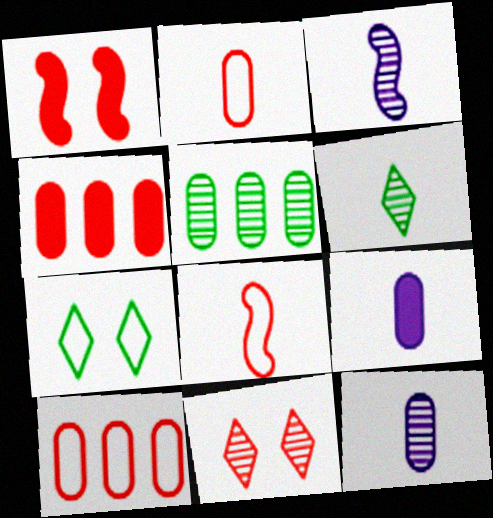[[3, 4, 7], 
[3, 5, 11], 
[4, 8, 11], 
[6, 8, 9]]